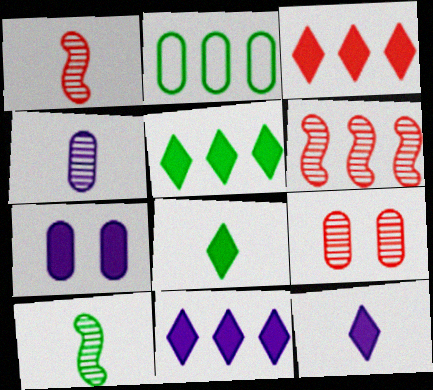[[2, 6, 11], 
[3, 5, 11]]